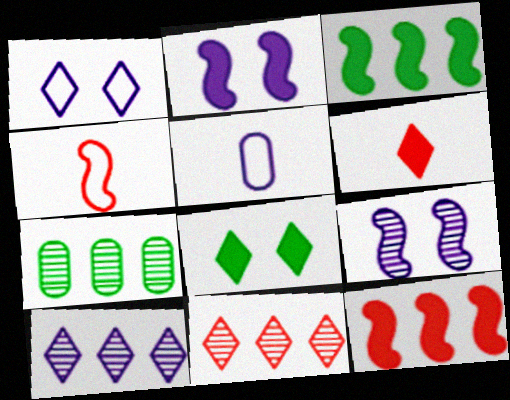[[2, 5, 10], 
[3, 4, 9]]